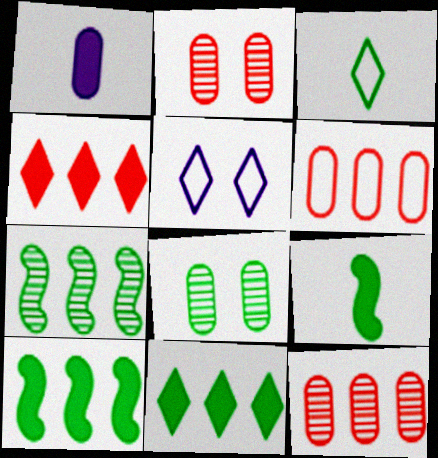[[1, 6, 8], 
[3, 8, 10], 
[5, 9, 12]]